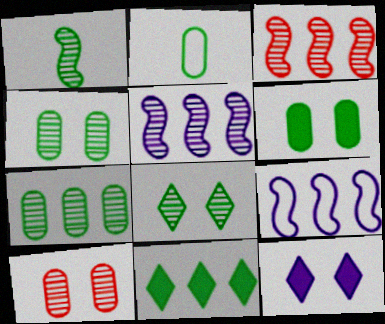[[1, 7, 8], 
[2, 3, 12], 
[2, 6, 7]]